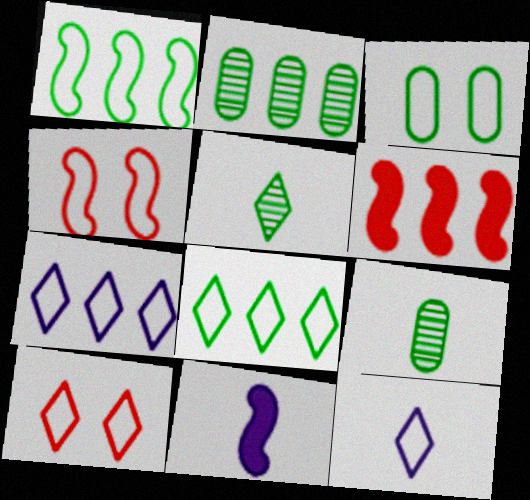[[2, 6, 7], 
[2, 10, 11], 
[8, 10, 12]]